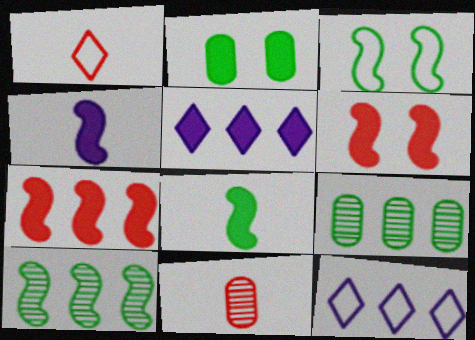[[3, 5, 11], 
[3, 8, 10], 
[7, 9, 12]]